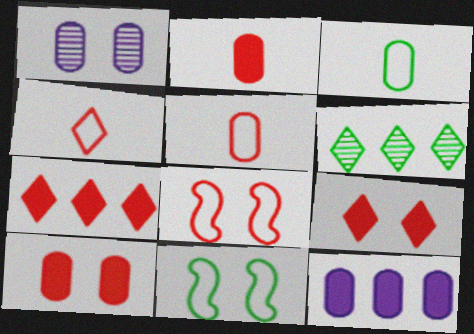[[1, 9, 11]]